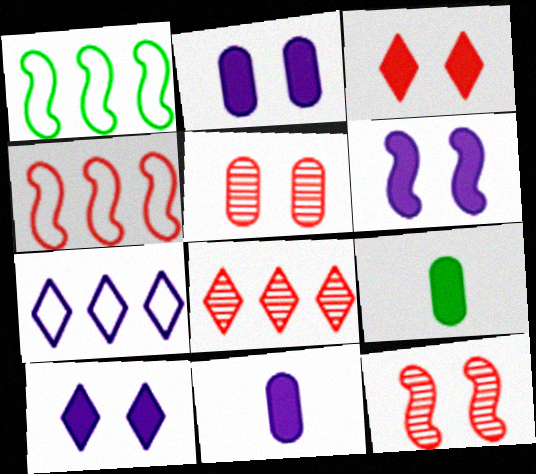[[2, 6, 10], 
[7, 9, 12]]